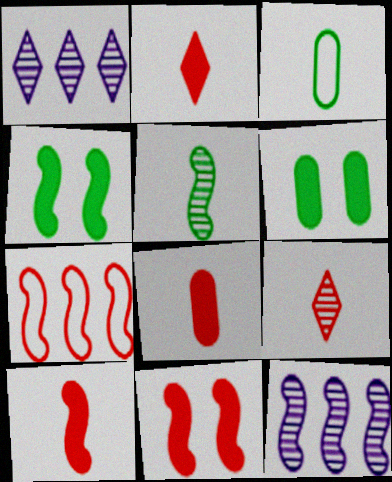[[1, 3, 11], 
[2, 8, 10]]